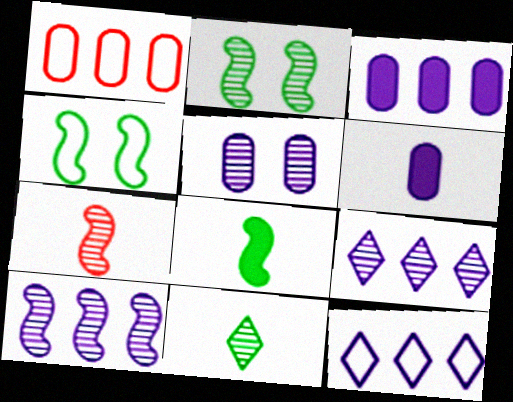[[2, 7, 10], 
[3, 10, 12]]